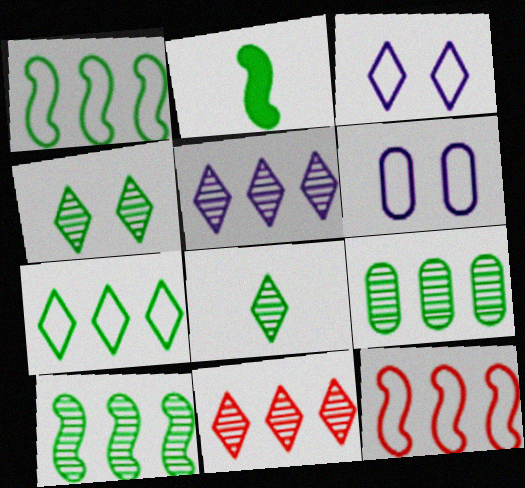[[2, 6, 11]]